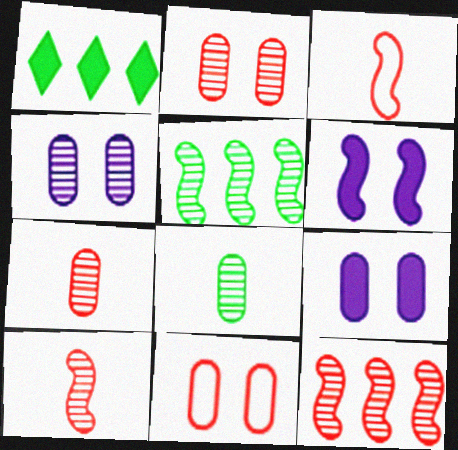[[1, 3, 4], 
[3, 5, 6]]